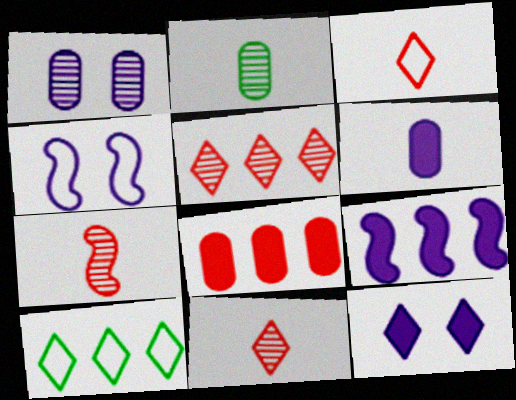[[1, 4, 12], 
[6, 9, 12], 
[10, 11, 12]]